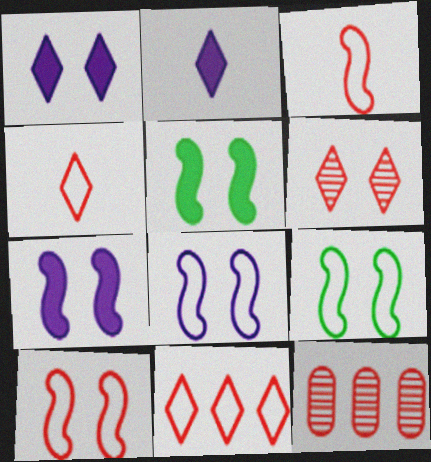[[2, 9, 12], 
[8, 9, 10]]